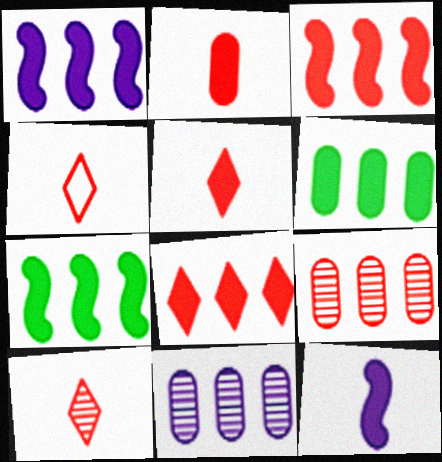[[1, 3, 7], 
[1, 6, 8], 
[4, 5, 10]]